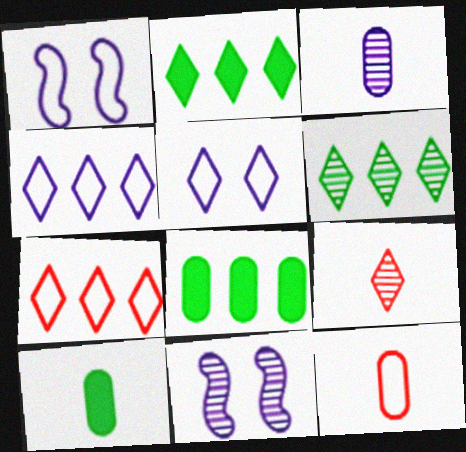[[1, 8, 9], 
[2, 5, 9], 
[2, 11, 12], 
[3, 10, 12], 
[7, 10, 11]]